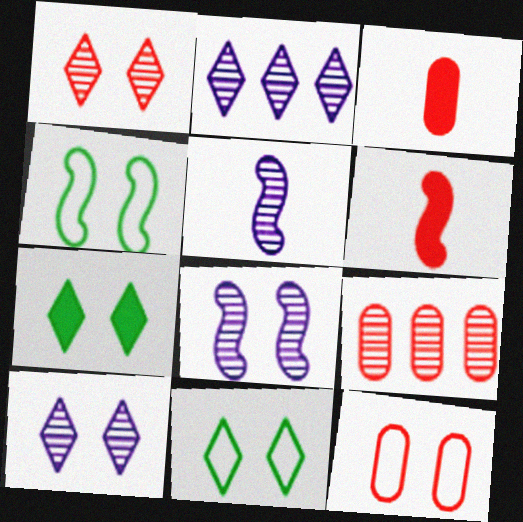[[2, 3, 4], 
[3, 9, 12], 
[7, 8, 12]]